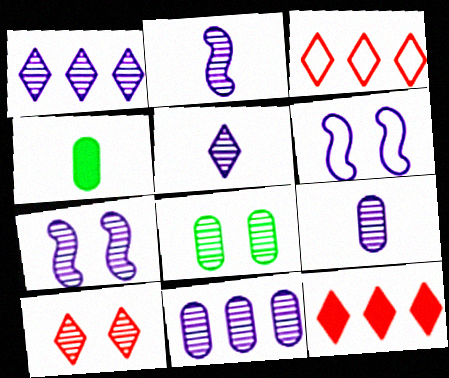[[1, 7, 9], 
[2, 5, 9], 
[3, 4, 7], 
[5, 7, 11], 
[7, 8, 10]]